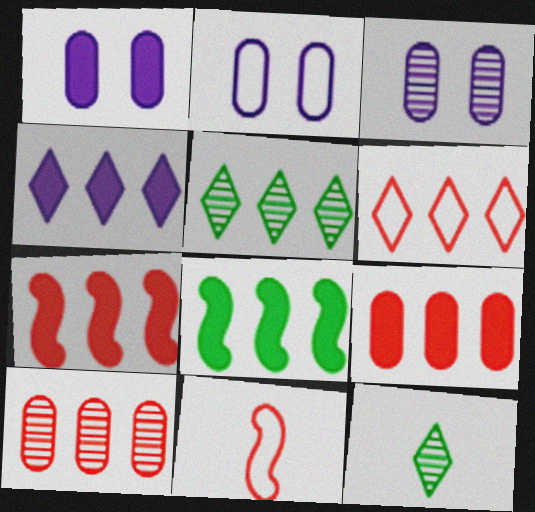[[1, 2, 3], 
[1, 5, 11], 
[2, 7, 12], 
[4, 5, 6], 
[4, 8, 9], 
[6, 7, 10]]